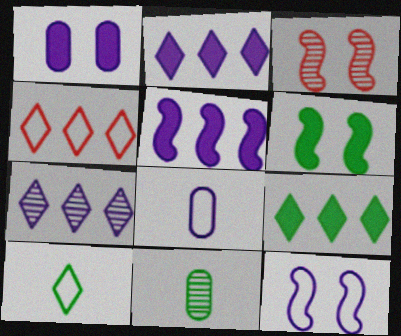[[3, 6, 12], 
[3, 7, 11], 
[3, 8, 9], 
[4, 7, 9]]